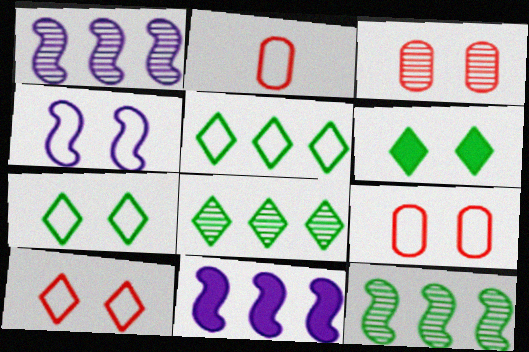[[1, 2, 6], 
[2, 4, 5], 
[3, 4, 6], 
[4, 7, 9]]